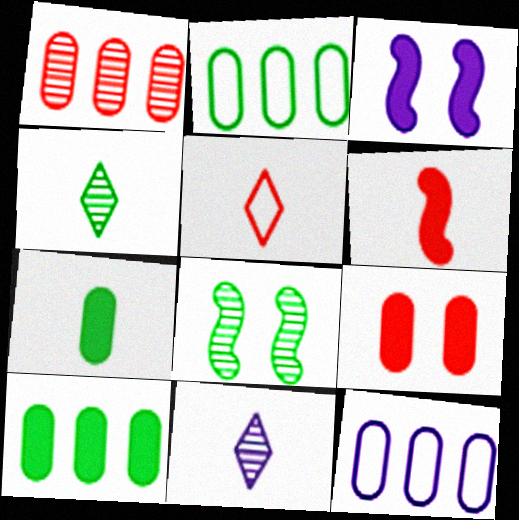[[1, 8, 11], 
[1, 10, 12], 
[3, 11, 12]]